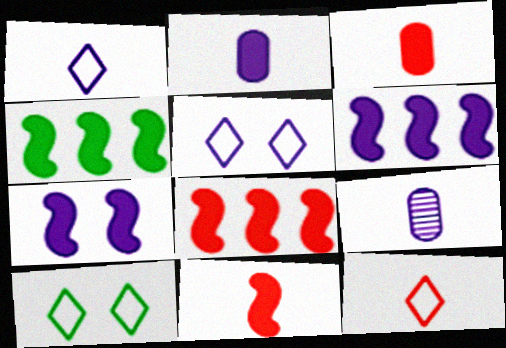[[4, 6, 8], 
[4, 7, 11], 
[5, 6, 9], 
[8, 9, 10]]